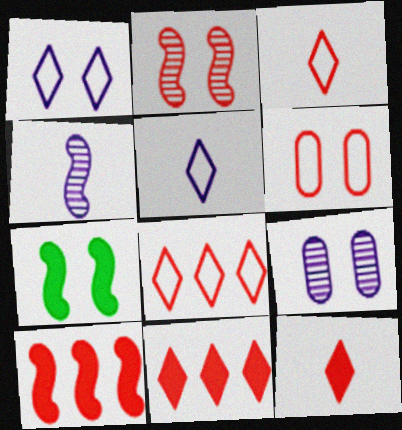[]